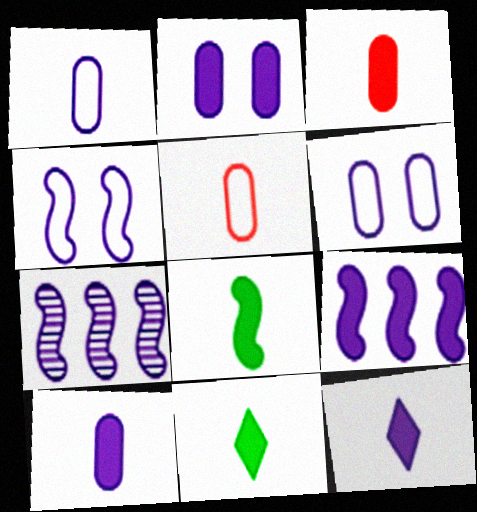[[2, 9, 12], 
[3, 8, 12], 
[6, 7, 12]]